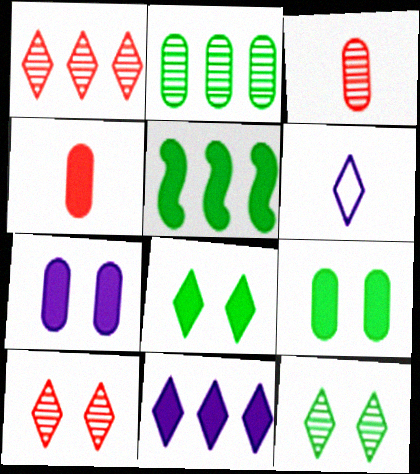[[1, 6, 8]]